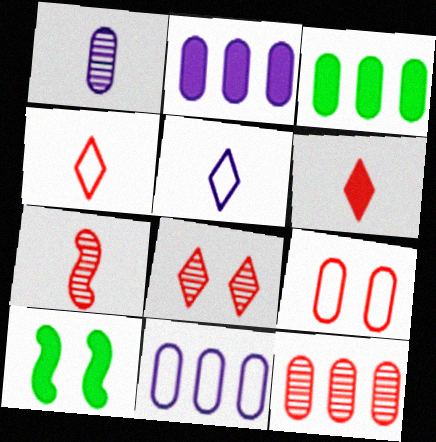[[1, 3, 9], 
[2, 6, 10], 
[3, 11, 12], 
[5, 10, 12], 
[7, 8, 12]]